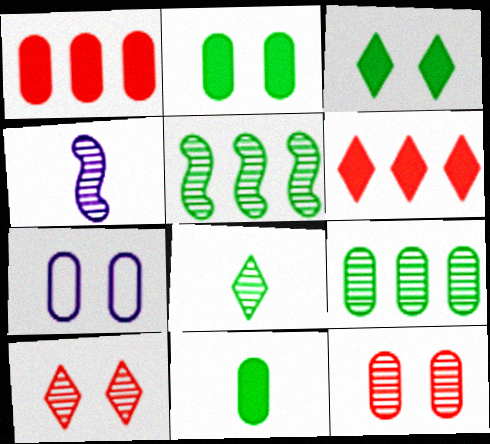[[2, 7, 12], 
[4, 9, 10]]